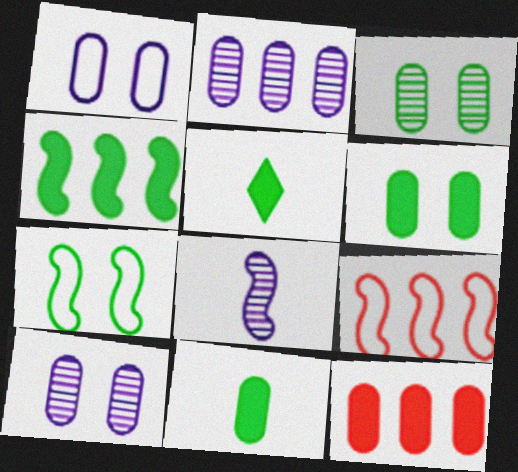[[4, 5, 6], 
[5, 9, 10]]